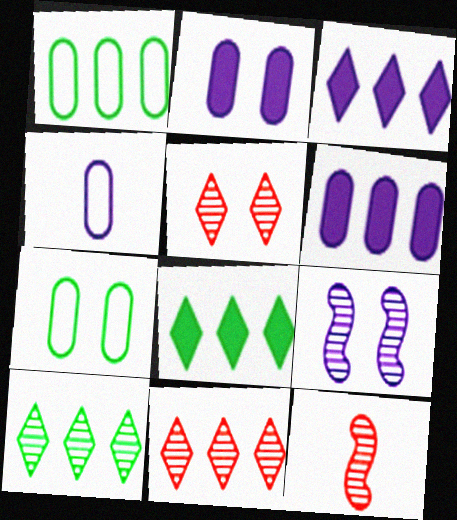[[3, 4, 9], 
[3, 7, 12]]